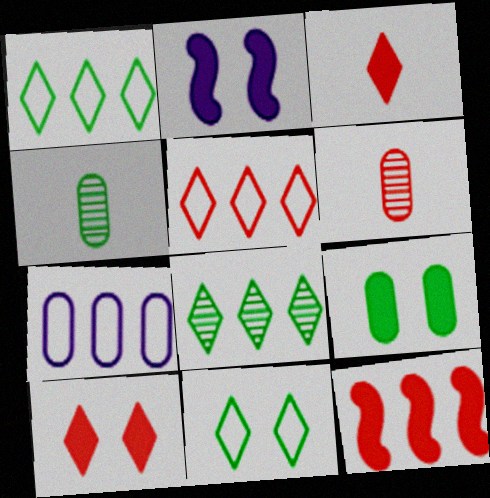[[1, 2, 6], 
[2, 4, 5], 
[2, 9, 10], 
[6, 7, 9], 
[7, 8, 12]]